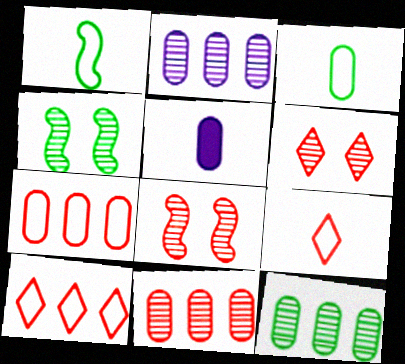[[2, 11, 12], 
[4, 5, 10]]